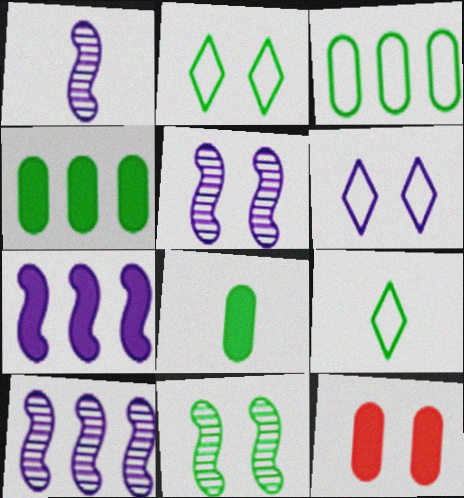[[1, 5, 10], 
[2, 5, 12], 
[4, 9, 11], 
[6, 11, 12], 
[9, 10, 12]]